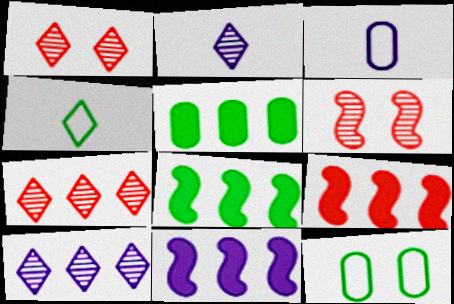[[1, 3, 8], 
[2, 9, 12], 
[8, 9, 11]]